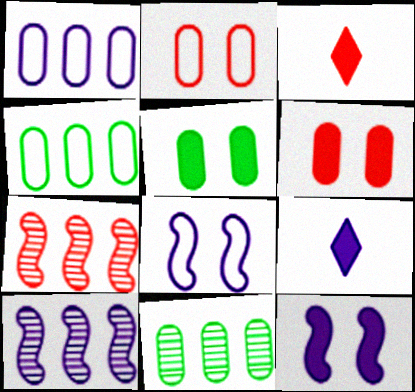[[2, 3, 7], 
[3, 8, 11]]